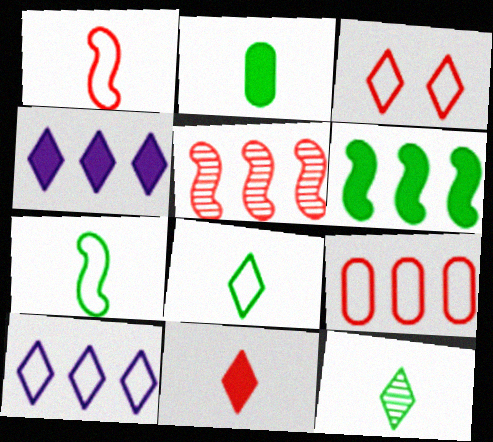[[1, 3, 9], 
[2, 7, 12], 
[3, 4, 12], 
[3, 8, 10]]